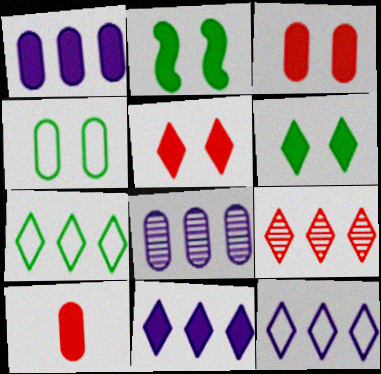[[2, 10, 11], 
[4, 8, 10], 
[7, 9, 11]]